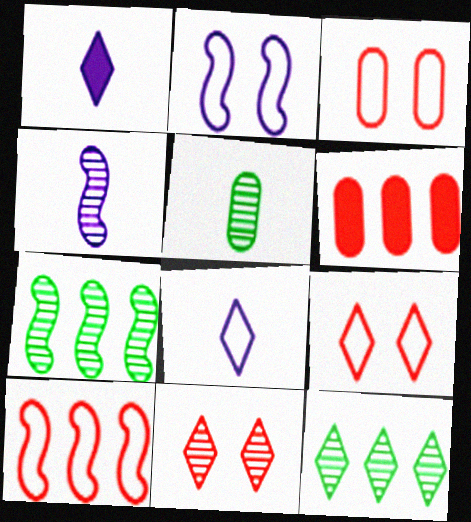[[1, 3, 7], 
[1, 9, 12]]